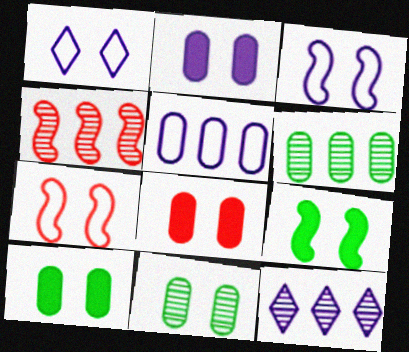[[2, 8, 10], 
[4, 6, 12]]